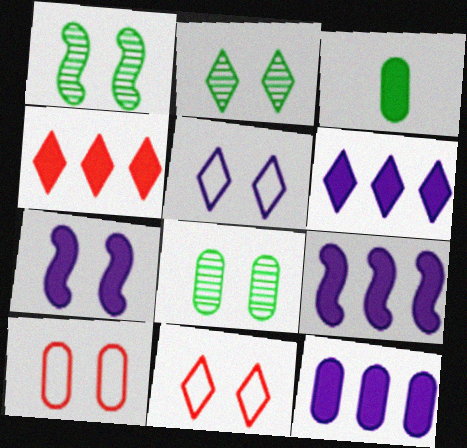[[1, 2, 8], 
[2, 7, 10], 
[3, 4, 7], 
[6, 9, 12], 
[7, 8, 11]]